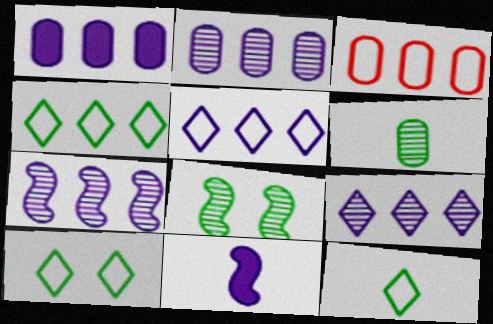[[1, 5, 7], 
[2, 7, 9], 
[4, 10, 12]]